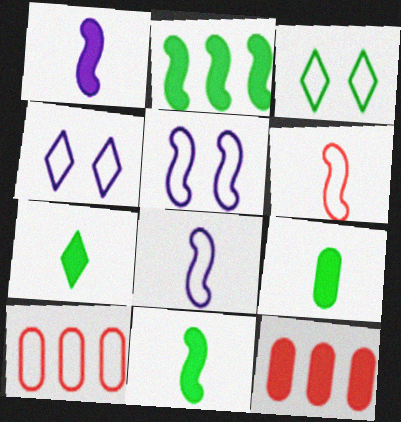[[3, 8, 10], 
[7, 9, 11]]